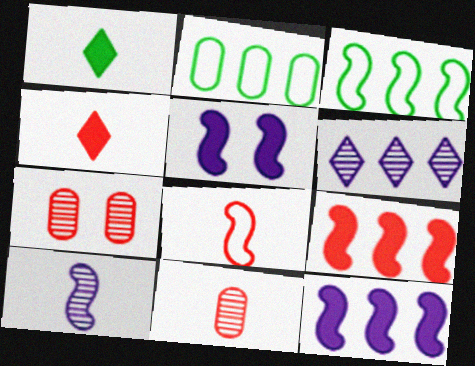[[2, 6, 9], 
[4, 8, 11]]